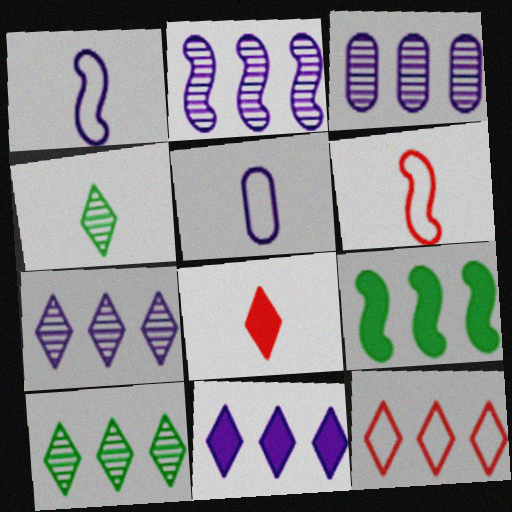[[2, 3, 7], 
[3, 9, 12], 
[10, 11, 12]]